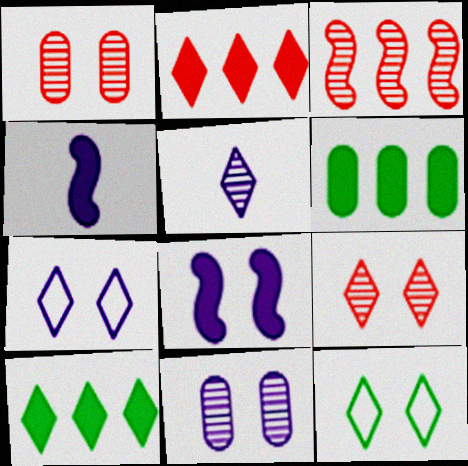[[1, 8, 12], 
[2, 5, 12], 
[7, 8, 11]]